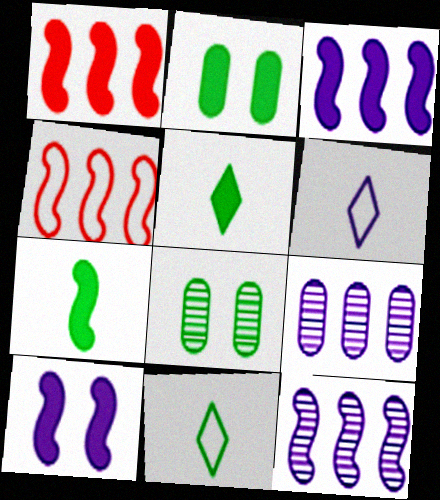[[1, 6, 8], 
[1, 7, 10], 
[6, 9, 10]]